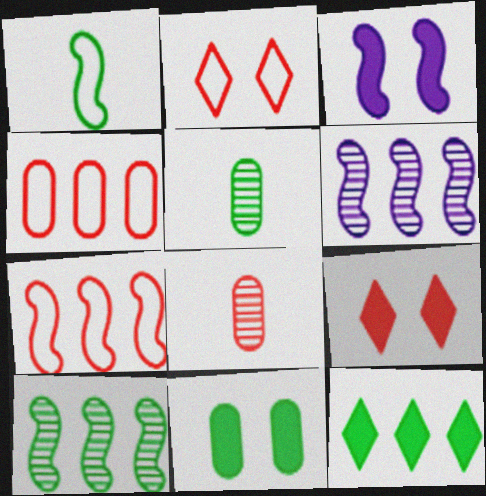[[3, 9, 11], 
[4, 6, 12], 
[7, 8, 9]]